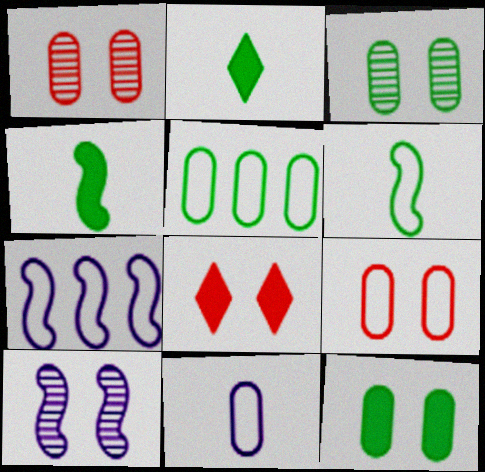[[1, 2, 7], 
[5, 9, 11]]